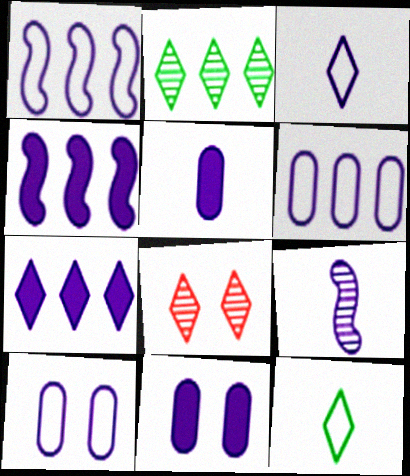[[1, 3, 10], 
[3, 5, 9], 
[7, 8, 12], 
[7, 9, 10]]